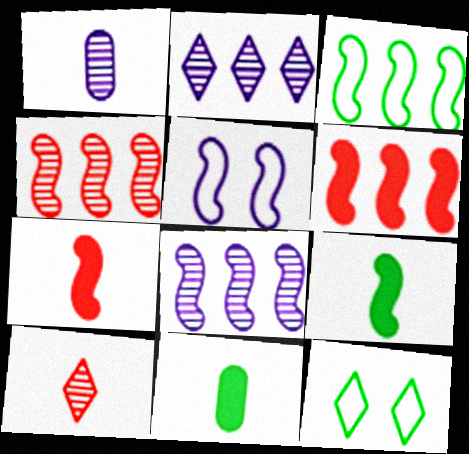[[1, 6, 12], 
[3, 6, 8], 
[4, 5, 9]]